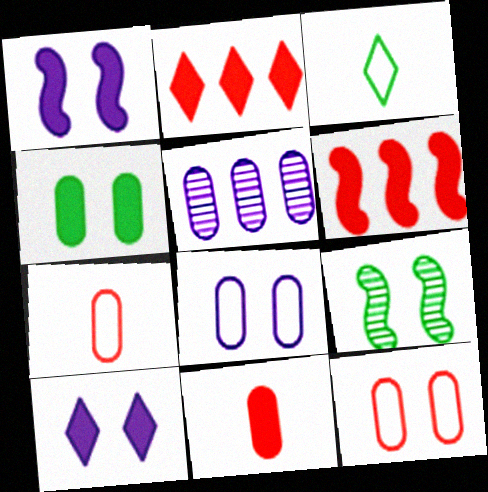[[4, 5, 7], 
[9, 10, 12]]